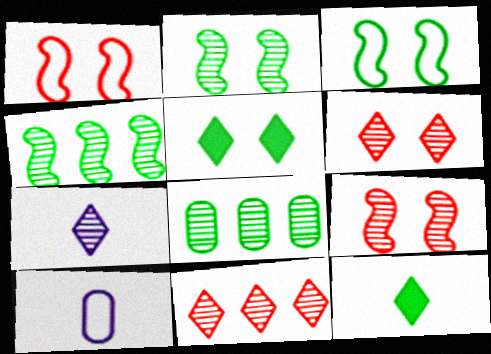[[3, 8, 12], 
[7, 8, 9]]